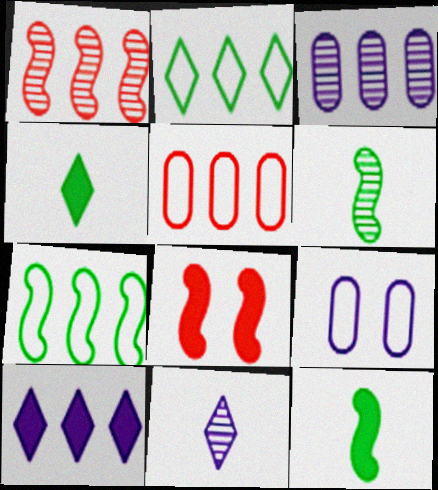[[1, 4, 9]]